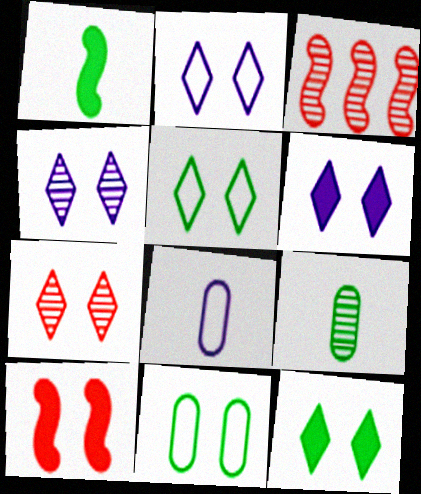[[2, 4, 6], 
[2, 7, 12], 
[3, 4, 9], 
[3, 8, 12], 
[4, 10, 11], 
[5, 6, 7]]